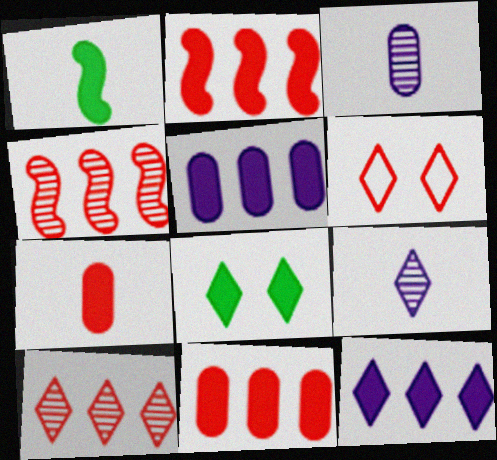[[4, 6, 7]]